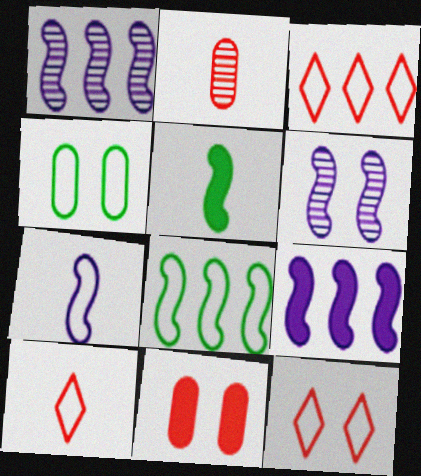[[3, 4, 7], 
[3, 10, 12], 
[6, 7, 9]]